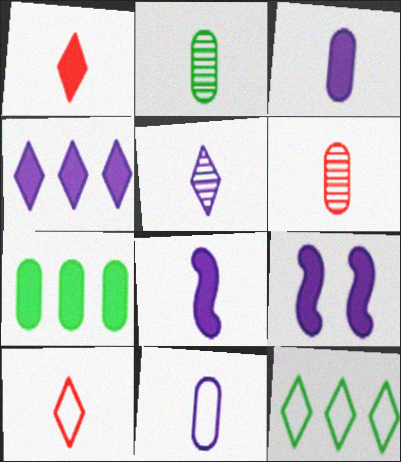[[1, 7, 9], 
[2, 8, 10], 
[3, 4, 9], 
[5, 8, 11], 
[6, 9, 12]]